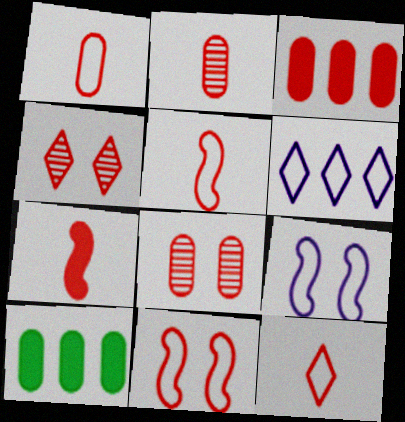[[1, 3, 8], 
[1, 5, 12], 
[2, 7, 12], 
[3, 4, 5]]